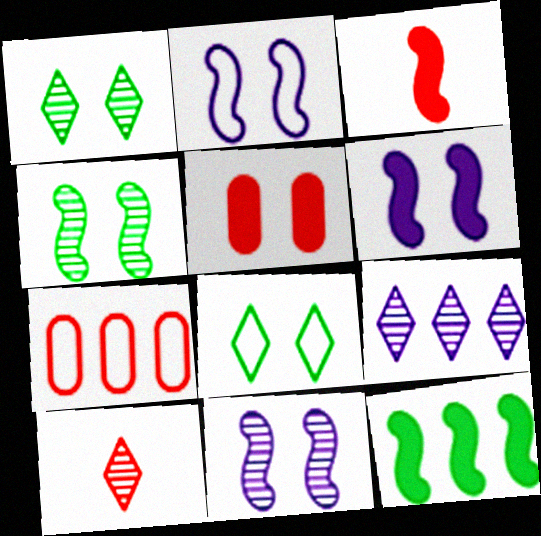[[1, 2, 5], 
[1, 9, 10], 
[2, 6, 11], 
[3, 6, 12], 
[5, 8, 11], 
[7, 9, 12]]